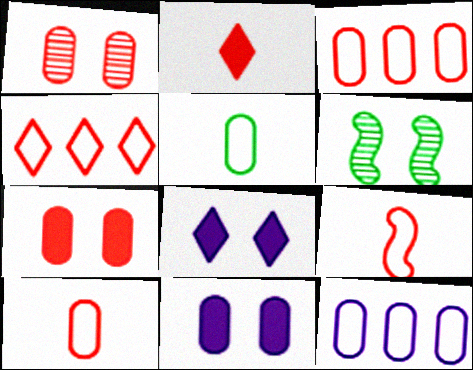[[2, 6, 12]]